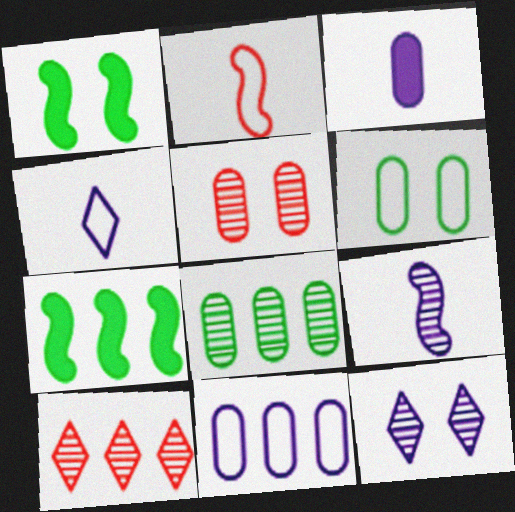[[3, 4, 9], 
[4, 5, 7], 
[7, 10, 11]]